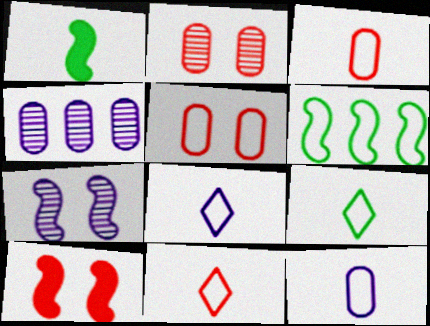[[4, 9, 10], 
[5, 6, 8], 
[8, 9, 11]]